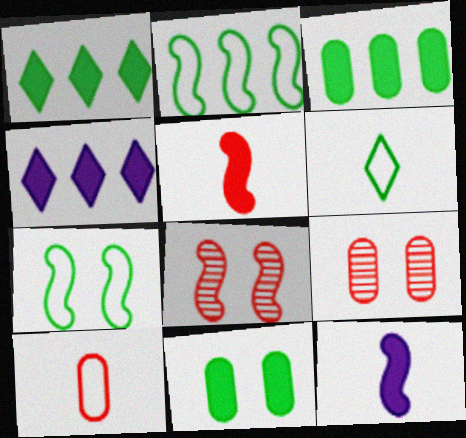[[2, 8, 12], 
[4, 5, 11]]